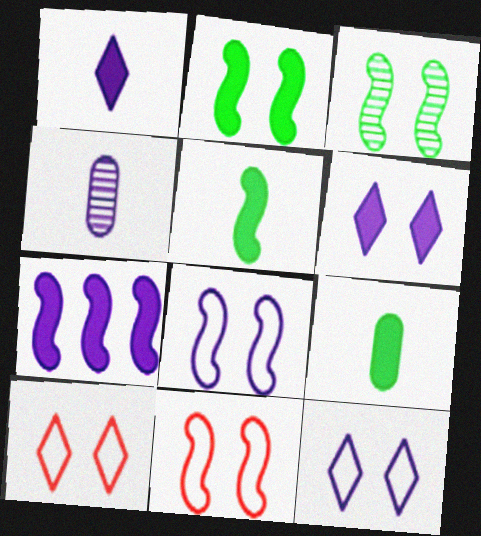[[4, 7, 12]]